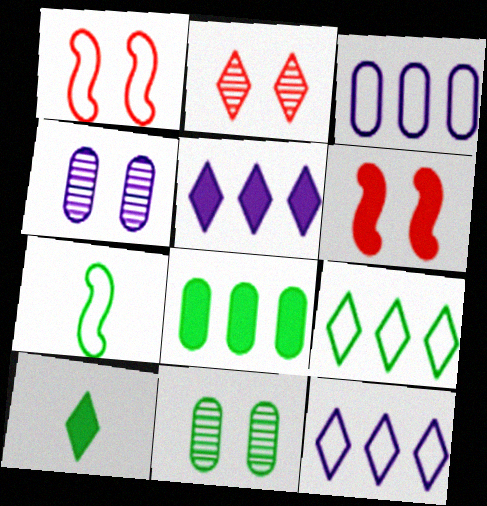[[2, 10, 12]]